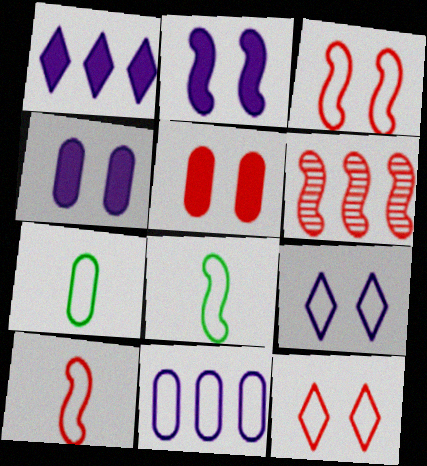[[2, 6, 8], 
[8, 11, 12]]